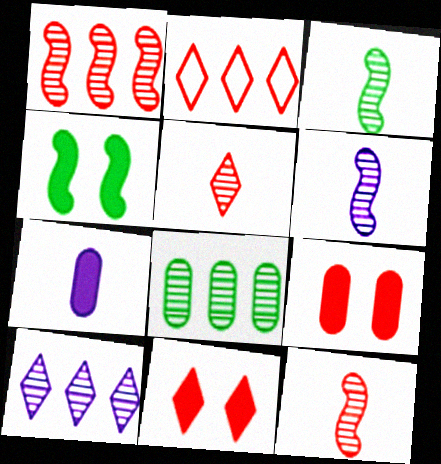[[1, 8, 10], 
[2, 5, 11], 
[2, 9, 12], 
[3, 6, 12]]